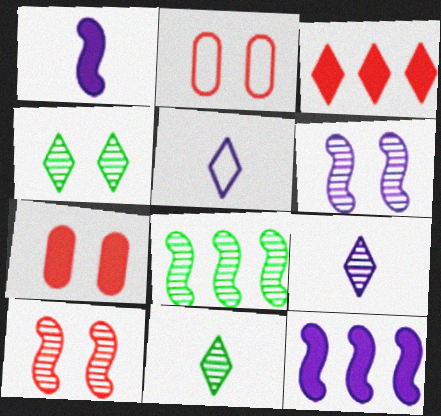[[2, 11, 12], 
[3, 4, 5], 
[5, 7, 8]]